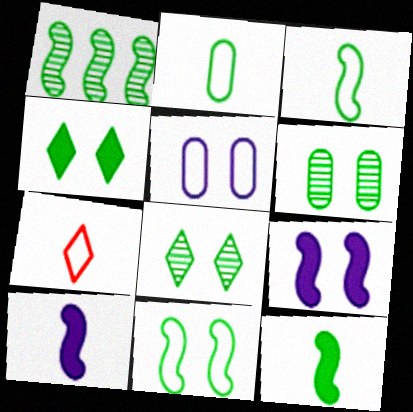[[1, 2, 4], 
[1, 11, 12], 
[4, 6, 11]]